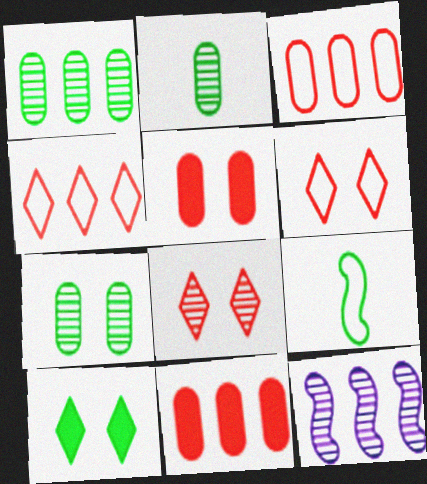[[1, 2, 7], 
[1, 9, 10], 
[2, 8, 12]]